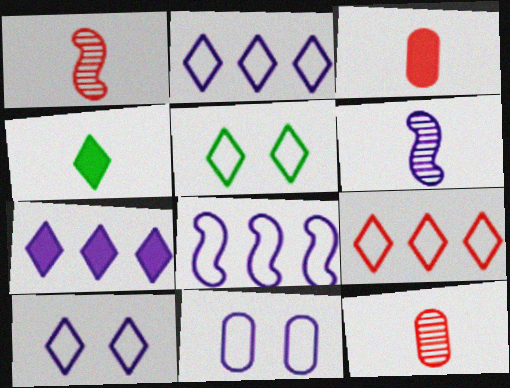[[6, 7, 11]]